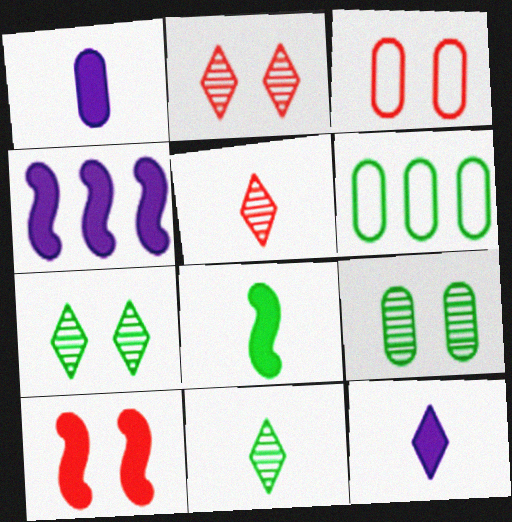[[2, 3, 10], 
[3, 4, 11], 
[4, 8, 10], 
[6, 7, 8]]